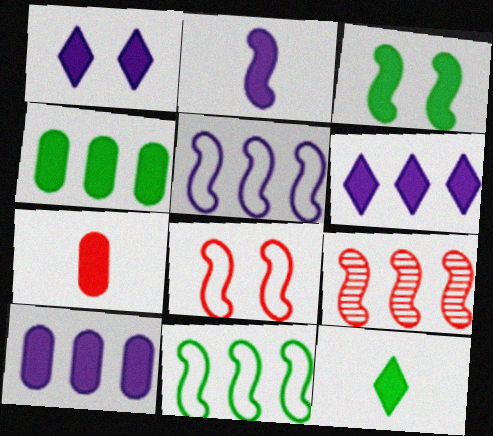[[1, 2, 10], 
[2, 7, 12], 
[3, 4, 12], 
[3, 6, 7]]